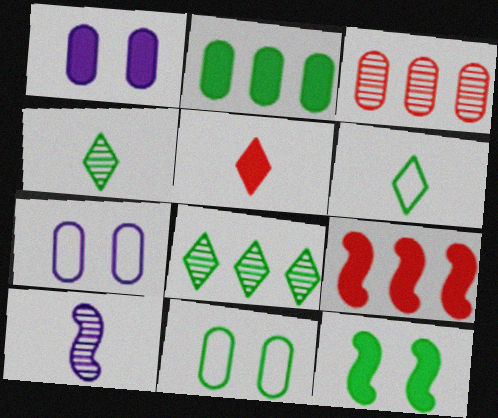[[4, 7, 9]]